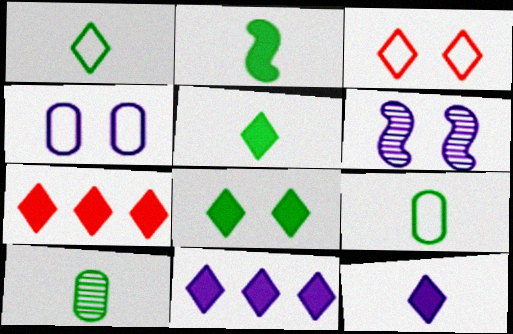[[1, 2, 10], 
[6, 7, 9], 
[7, 8, 12]]